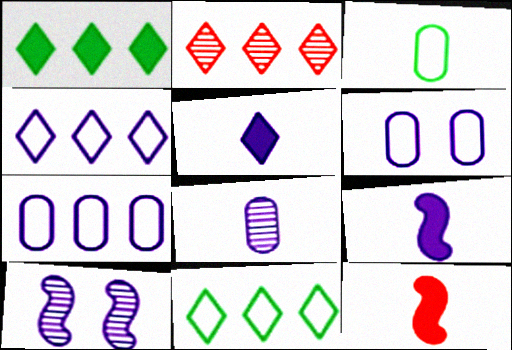[[1, 2, 4], 
[5, 7, 10]]